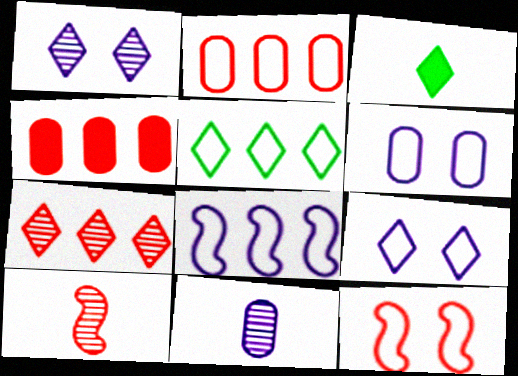[[2, 5, 8], 
[3, 7, 9]]